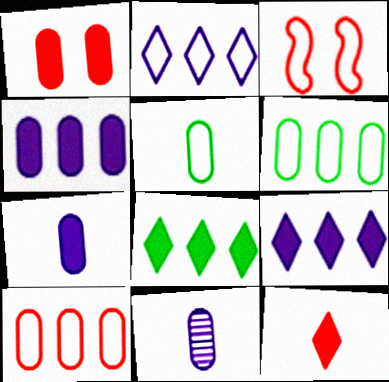[[1, 6, 11], 
[2, 3, 5], 
[3, 8, 11]]